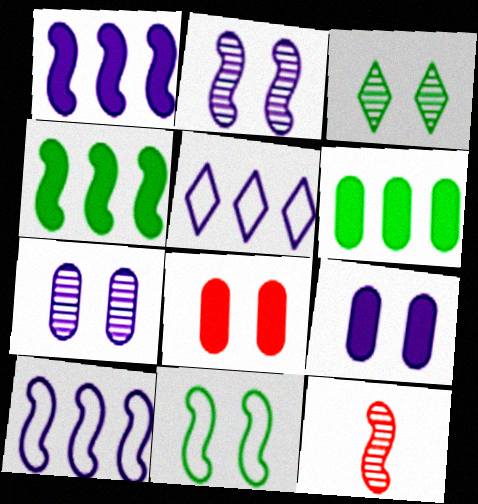[[1, 11, 12]]